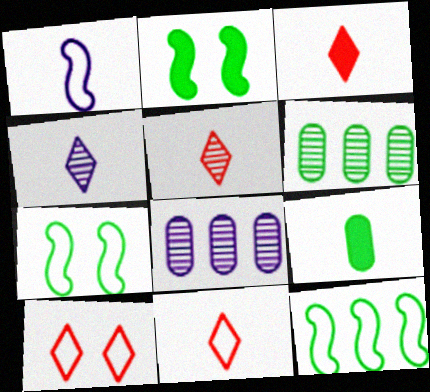[[1, 5, 9], 
[2, 8, 11], 
[3, 5, 11], 
[3, 7, 8]]